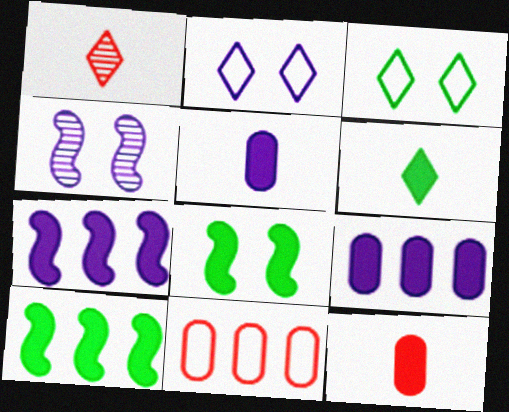[[4, 6, 11]]